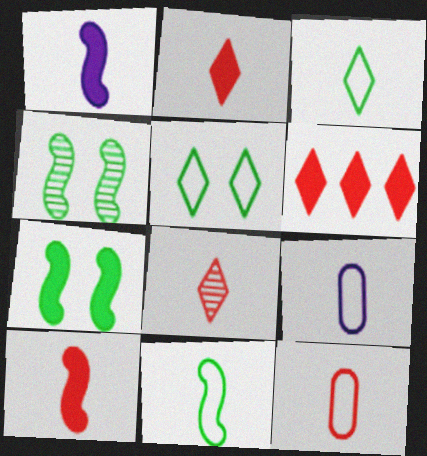[[4, 6, 9], 
[8, 10, 12]]